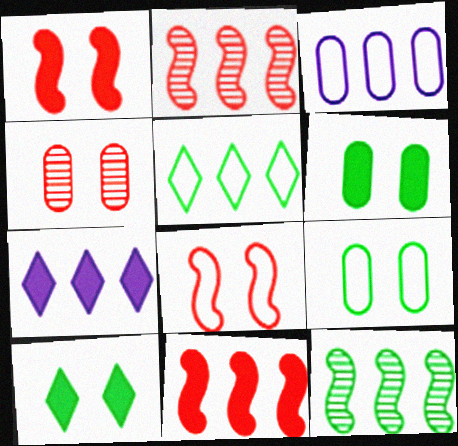[]